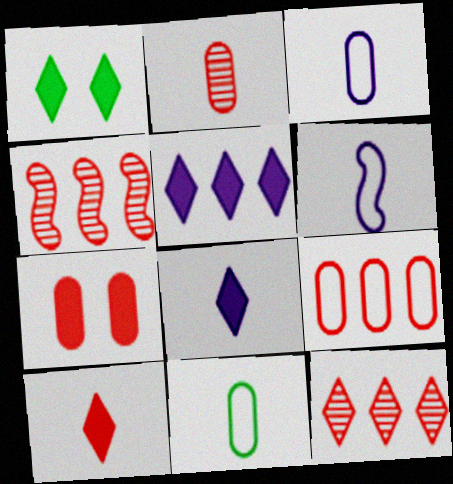[[1, 3, 4], 
[1, 5, 10], 
[2, 7, 9]]